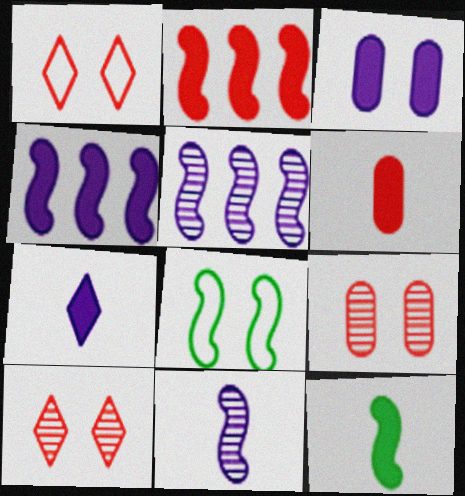[[2, 8, 11], 
[3, 4, 7], 
[3, 8, 10], 
[6, 7, 12]]